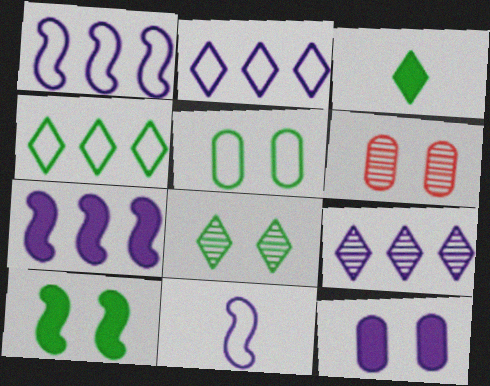[[1, 3, 6], 
[3, 4, 8], 
[5, 6, 12], 
[5, 8, 10], 
[9, 11, 12]]